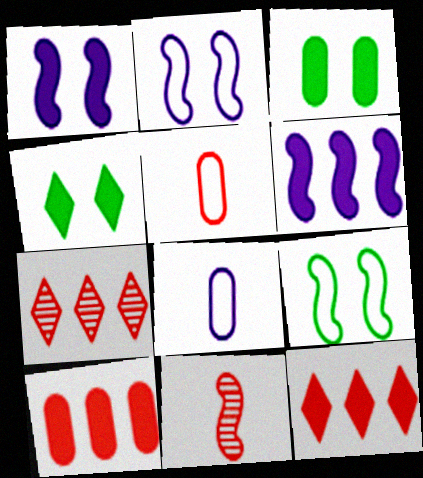[[6, 9, 11]]